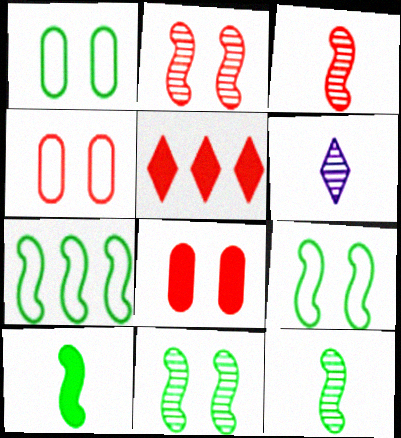[[3, 4, 5], 
[6, 7, 8], 
[7, 10, 11]]